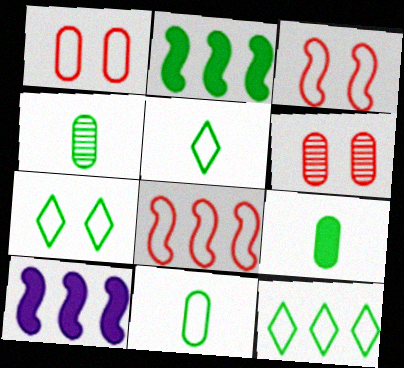[[2, 4, 7], 
[4, 9, 11], 
[5, 6, 10], 
[5, 7, 12]]